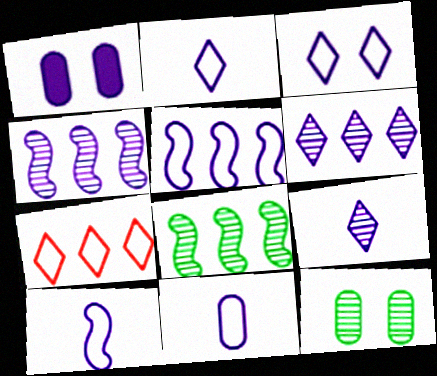[[1, 2, 4], 
[1, 5, 9], 
[1, 6, 10], 
[2, 10, 11], 
[3, 5, 11]]